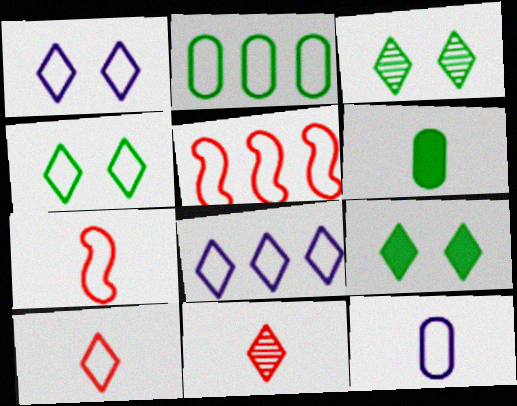[[1, 2, 7], 
[2, 5, 8], 
[3, 4, 9], 
[4, 5, 12], 
[4, 8, 10], 
[8, 9, 11]]